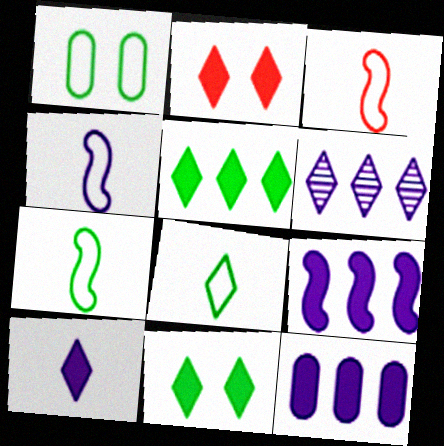[[2, 5, 10], 
[2, 6, 8], 
[3, 4, 7]]